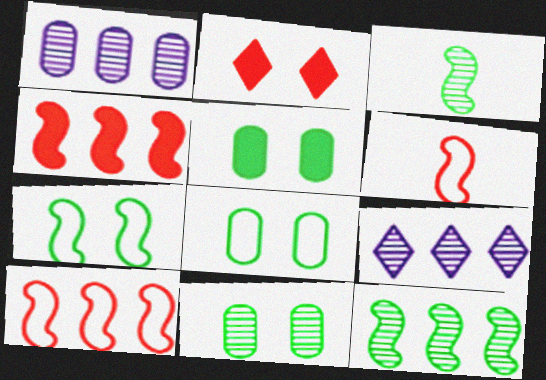[[5, 6, 9], 
[5, 8, 11]]